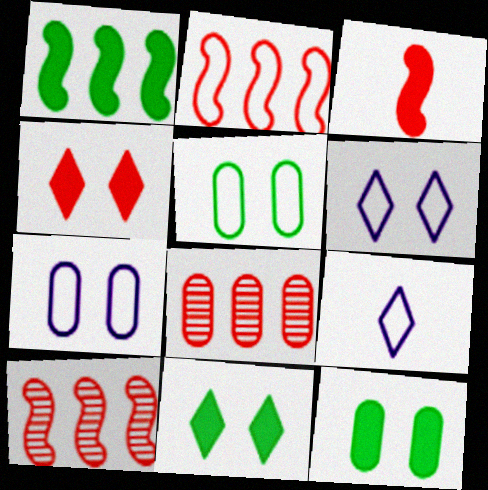[[2, 5, 9], 
[9, 10, 12]]